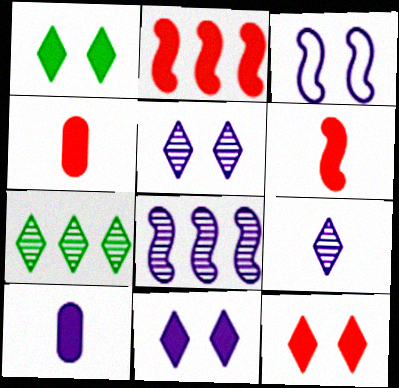[[1, 2, 10], 
[1, 11, 12], 
[2, 4, 12], 
[3, 4, 7]]